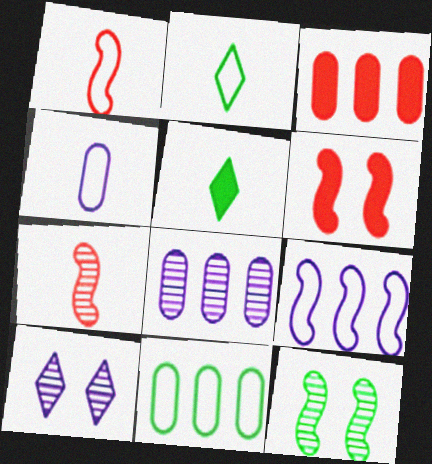[[1, 2, 4], 
[2, 6, 8], 
[3, 8, 11], 
[4, 5, 7], 
[5, 11, 12]]